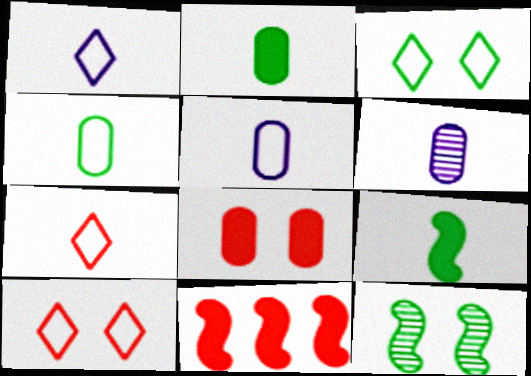[[3, 6, 11], 
[6, 7, 9]]